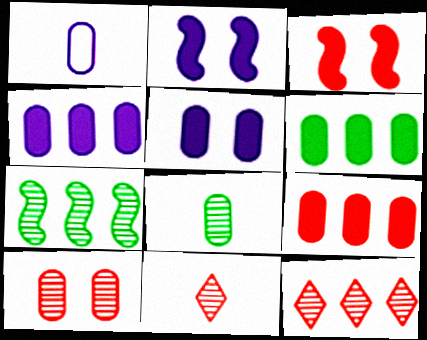[[1, 6, 10], 
[4, 6, 9]]